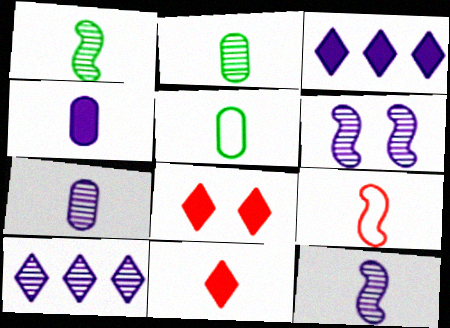[[5, 11, 12], 
[6, 7, 10]]